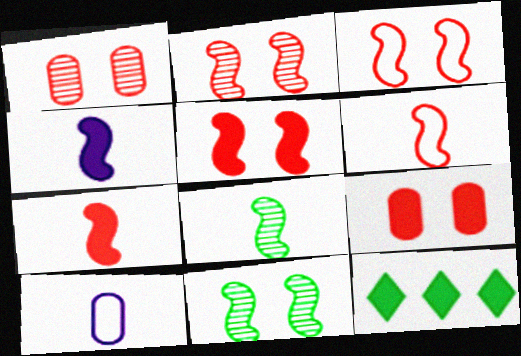[[2, 3, 5], 
[2, 10, 12], 
[4, 6, 8], 
[4, 9, 12]]